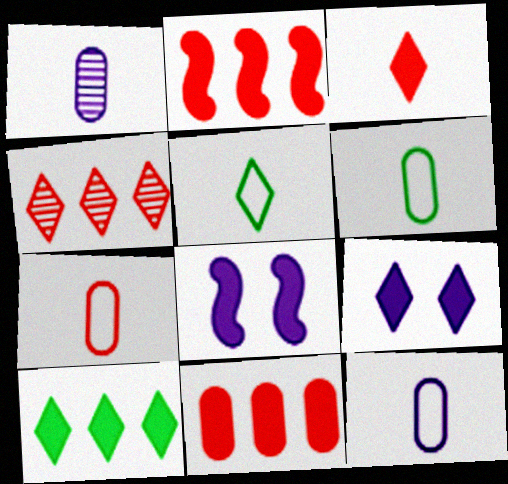[[3, 9, 10], 
[4, 5, 9], 
[4, 6, 8], 
[6, 7, 12]]